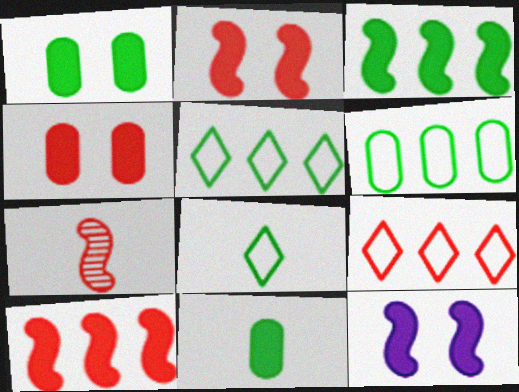[[4, 7, 9]]